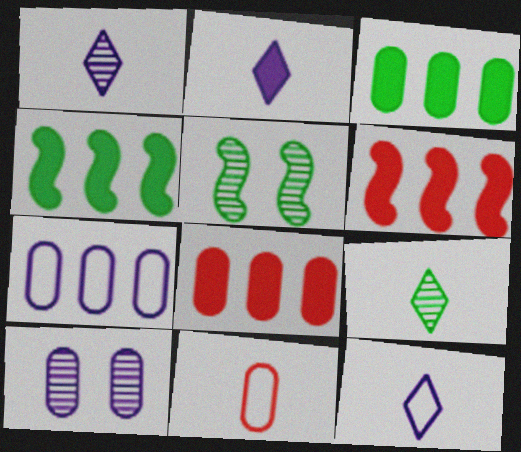[[1, 2, 12], 
[3, 10, 11], 
[5, 8, 12]]